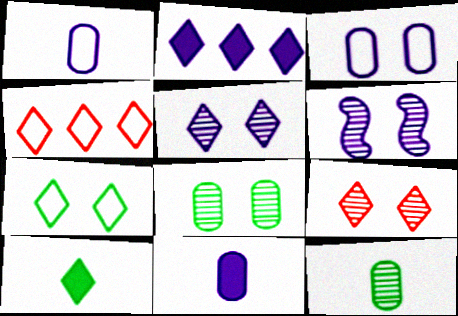[[1, 2, 6], 
[4, 5, 10], 
[6, 8, 9]]